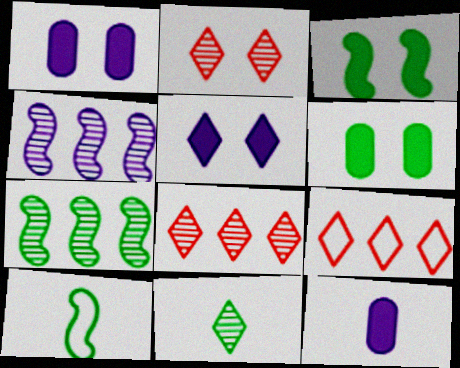[[1, 8, 10], 
[3, 7, 10], 
[5, 9, 11]]